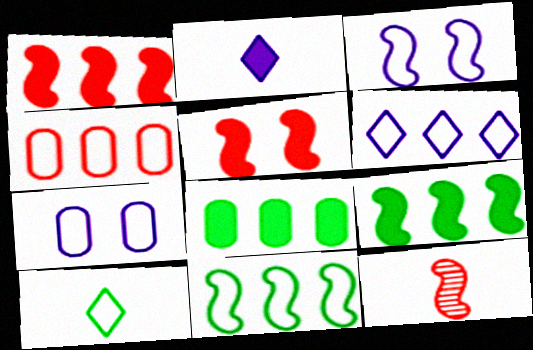[[2, 5, 8], 
[3, 4, 10], 
[3, 9, 12], 
[4, 6, 11]]